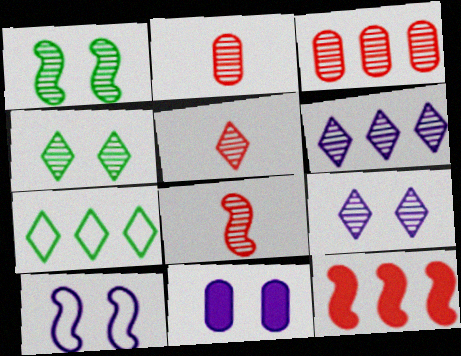[[1, 2, 6], 
[2, 5, 8], 
[4, 5, 6], 
[7, 8, 11], 
[9, 10, 11]]